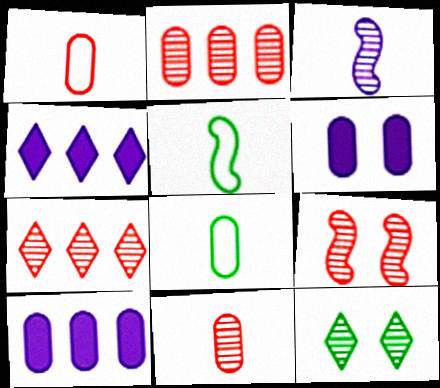[[2, 3, 12], 
[2, 6, 8], 
[4, 8, 9], 
[5, 6, 7], 
[7, 9, 11]]